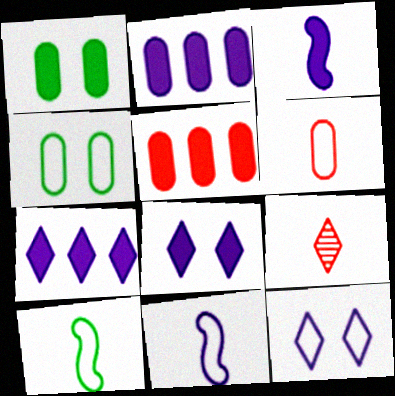[[2, 3, 8]]